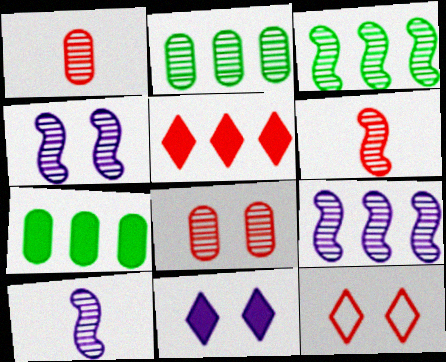[[3, 4, 6], 
[4, 9, 10], 
[7, 10, 12]]